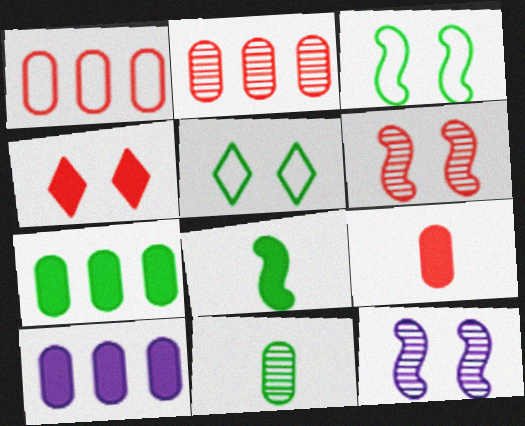[[4, 8, 10]]